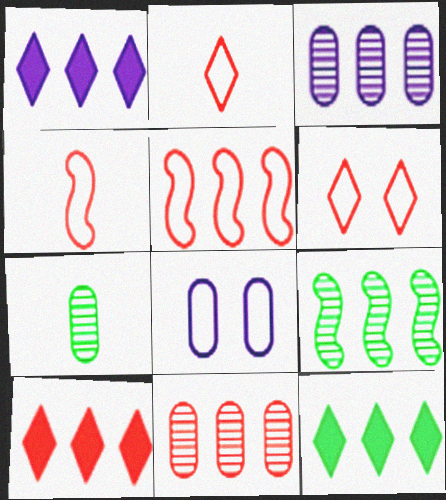[[1, 10, 12], 
[3, 5, 12], 
[5, 10, 11]]